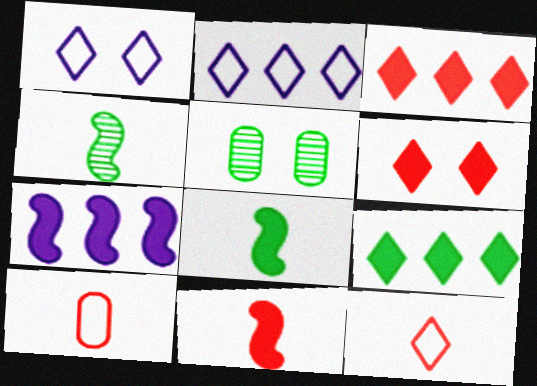[[2, 5, 11], 
[5, 7, 12]]